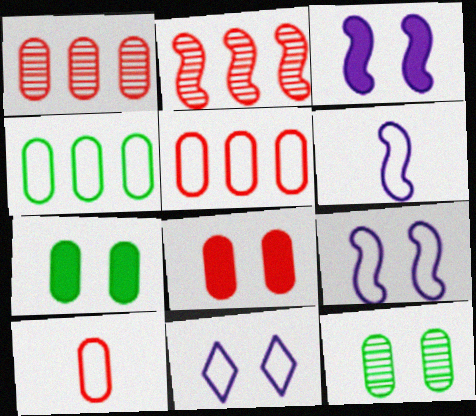[[1, 8, 10]]